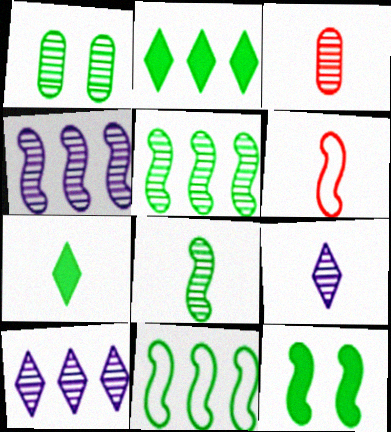[[1, 7, 11], 
[3, 8, 9], 
[4, 6, 12], 
[8, 11, 12]]